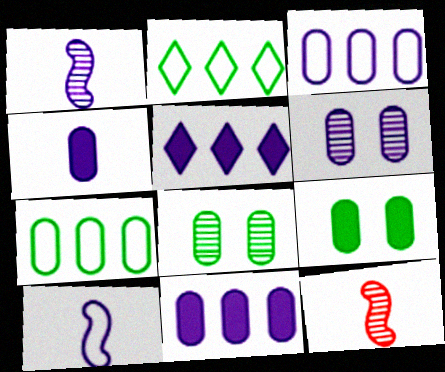[[3, 4, 6], 
[5, 6, 10]]